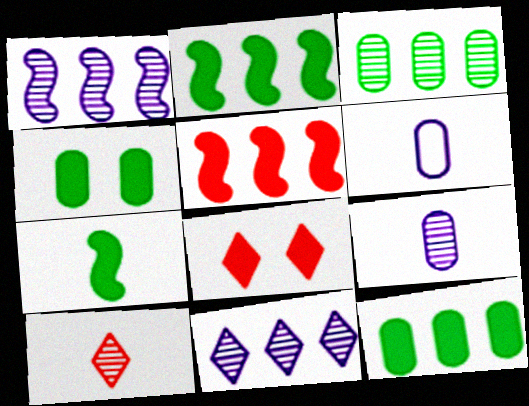[[6, 7, 10]]